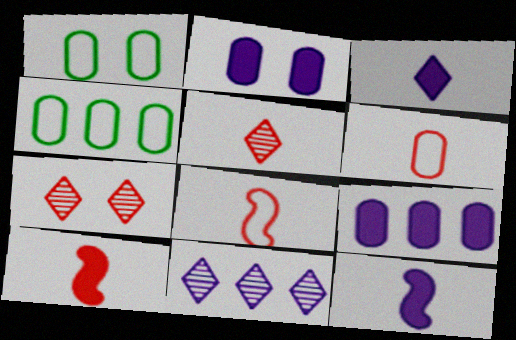[[1, 10, 11], 
[4, 7, 12], 
[5, 6, 10]]